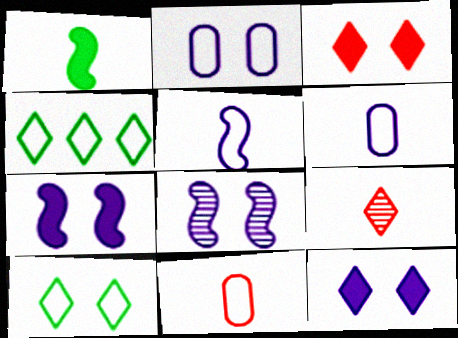[[1, 6, 9], 
[2, 8, 12], 
[4, 9, 12]]